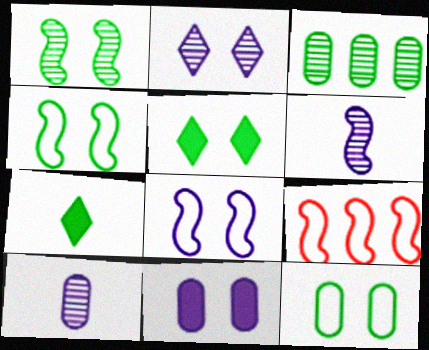[[1, 5, 12], 
[2, 8, 11], 
[3, 4, 7], 
[5, 9, 10]]